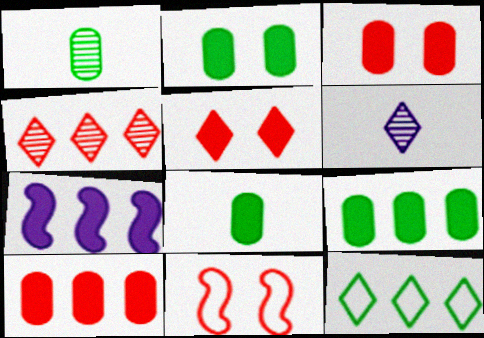[[2, 8, 9], 
[5, 6, 12], 
[5, 7, 8], 
[6, 9, 11]]